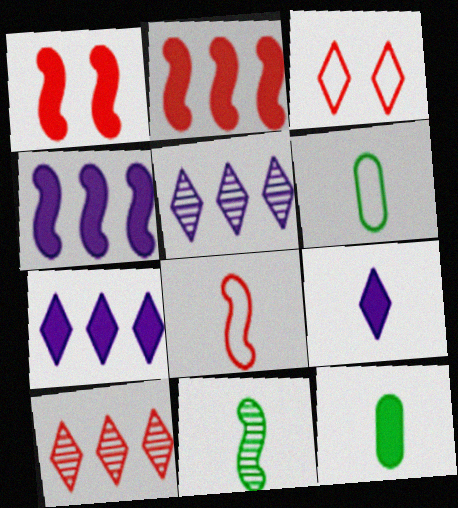[[1, 5, 6], 
[1, 7, 12]]